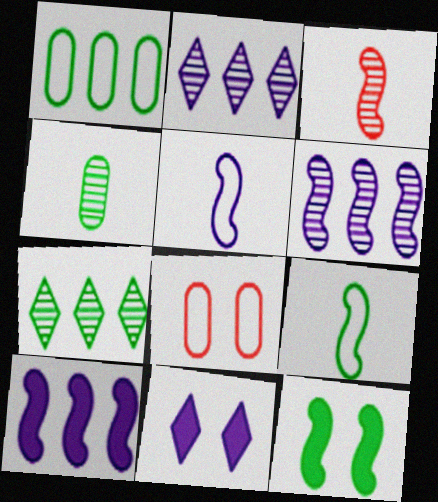[[1, 3, 11]]